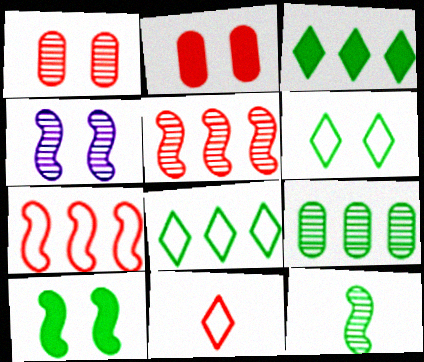[[2, 4, 6], 
[2, 5, 11], 
[4, 5, 12]]